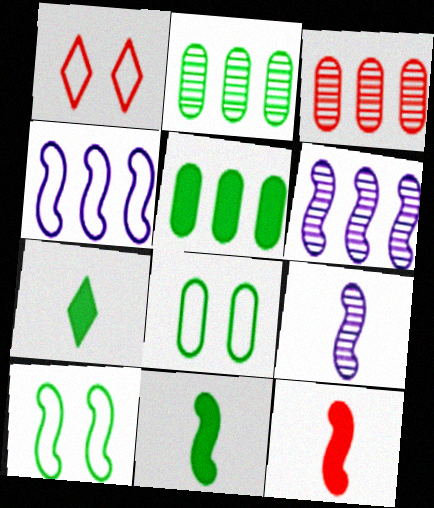[[1, 3, 12], 
[1, 5, 9], 
[2, 7, 10], 
[6, 10, 12]]